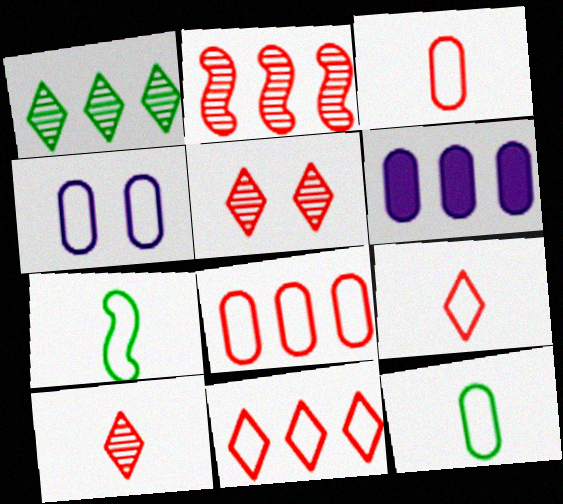[[4, 7, 11], 
[4, 8, 12], 
[5, 6, 7]]